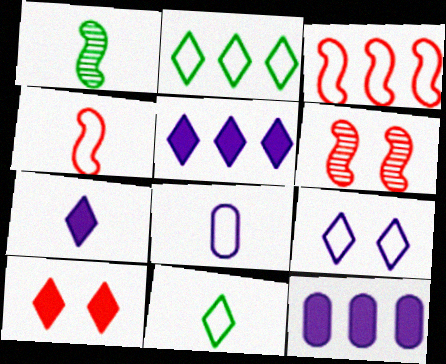[[4, 8, 11], 
[6, 11, 12]]